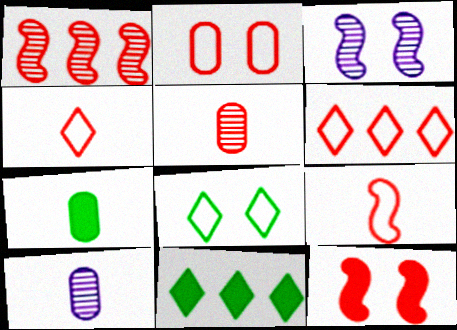[[1, 9, 12], 
[2, 6, 9], 
[3, 6, 7], 
[5, 6, 12]]